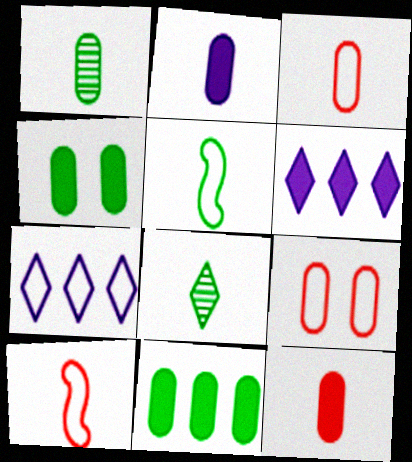[[1, 2, 3], 
[2, 8, 10], 
[5, 7, 9]]